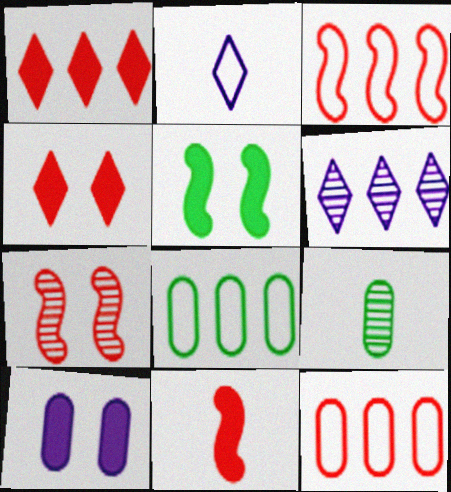[[2, 9, 11], 
[3, 7, 11], 
[4, 5, 10], 
[6, 7, 9], 
[9, 10, 12]]